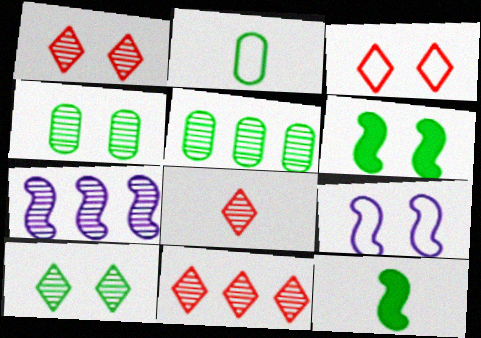[[1, 8, 11], 
[4, 7, 8], 
[5, 7, 11]]